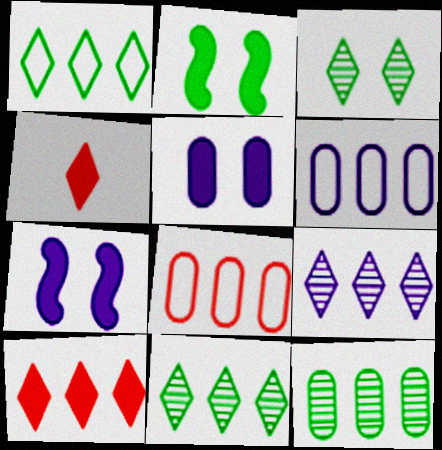[[1, 9, 10]]